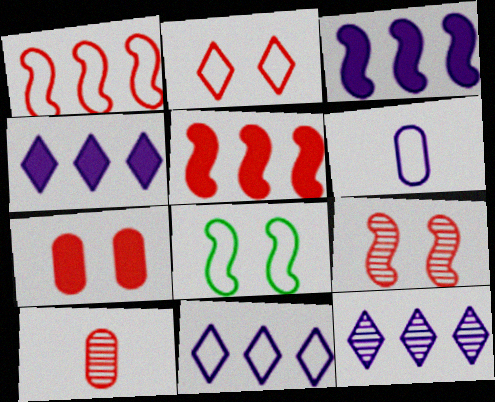[[2, 5, 10], 
[2, 7, 9], 
[4, 8, 10], 
[4, 11, 12]]